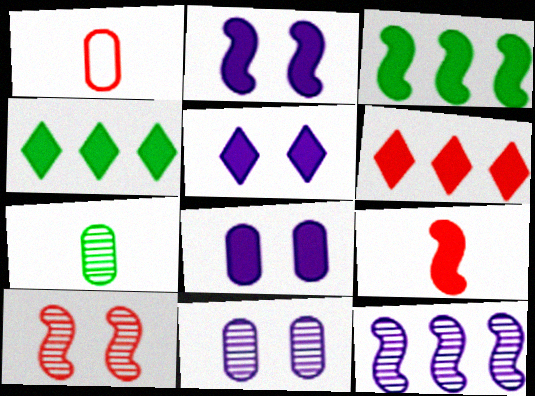[[1, 6, 10], 
[2, 3, 9], 
[2, 5, 8], 
[4, 8, 9]]